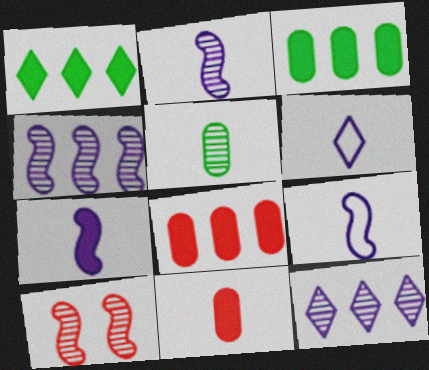[[2, 7, 9], 
[3, 6, 10], 
[5, 10, 12]]